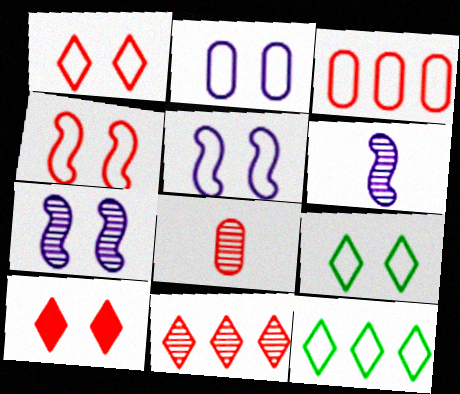[[2, 4, 9]]